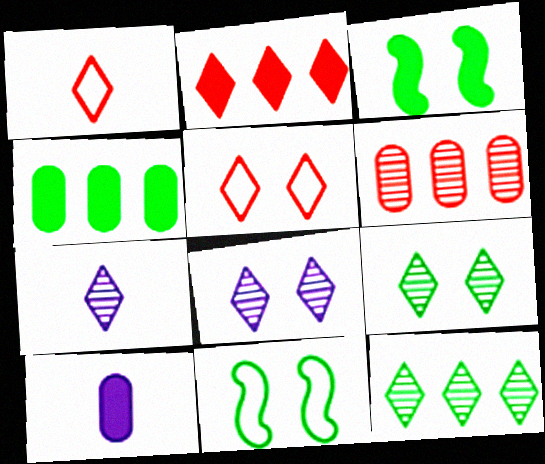[[2, 3, 10]]